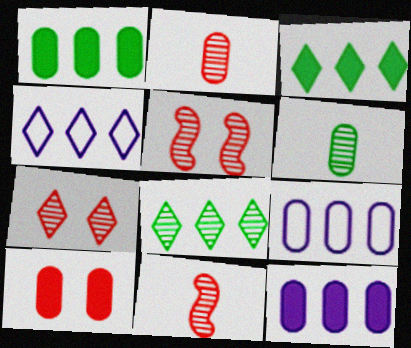[[6, 9, 10]]